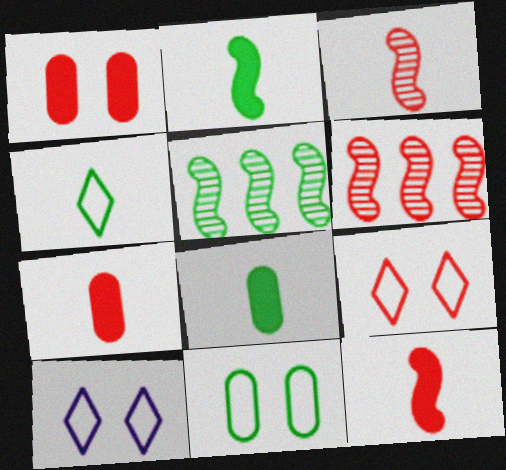[[5, 7, 10], 
[6, 7, 9], 
[6, 8, 10]]